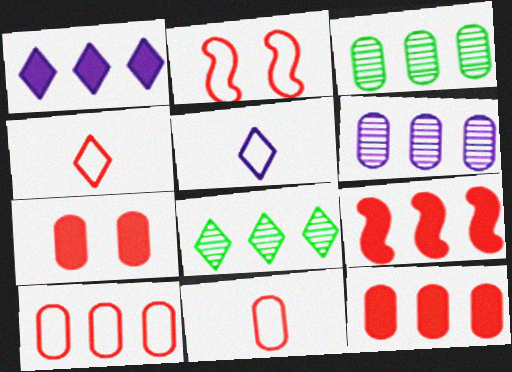[[2, 4, 10]]